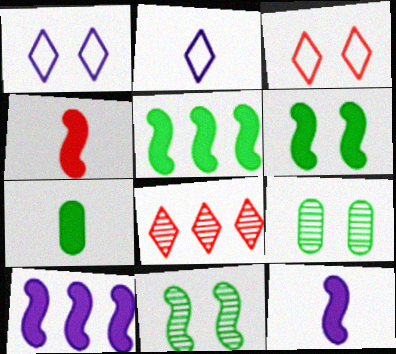[[4, 6, 10]]